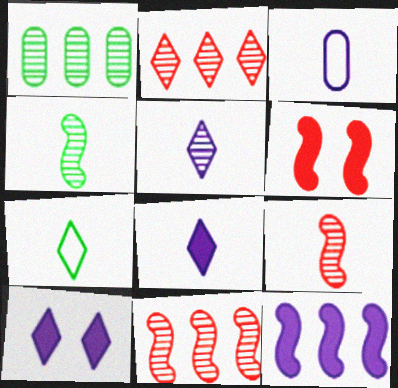[[2, 7, 10]]